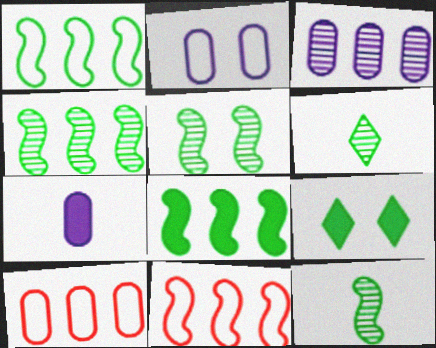[[1, 4, 8], 
[2, 3, 7], 
[4, 5, 12]]